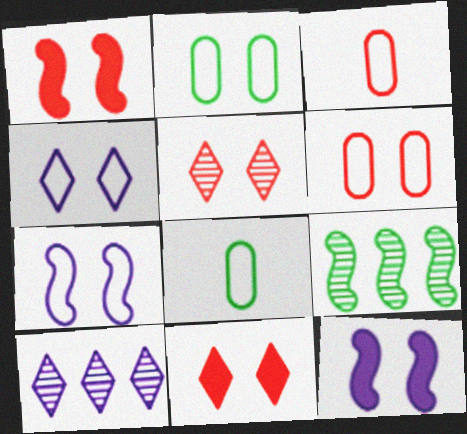[[1, 5, 6], 
[1, 8, 10], 
[2, 5, 12]]